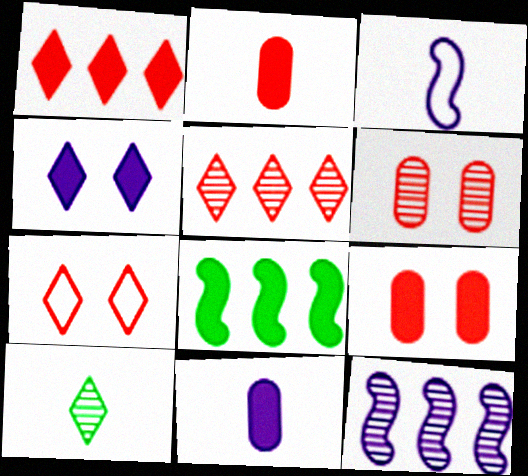[[2, 3, 10], 
[2, 4, 8], 
[6, 10, 12]]